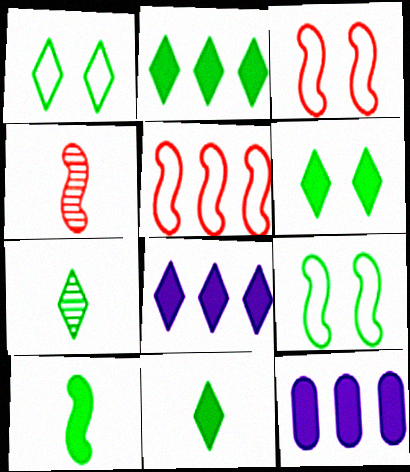[[1, 2, 7], 
[1, 4, 12], 
[2, 6, 11], 
[3, 7, 12]]